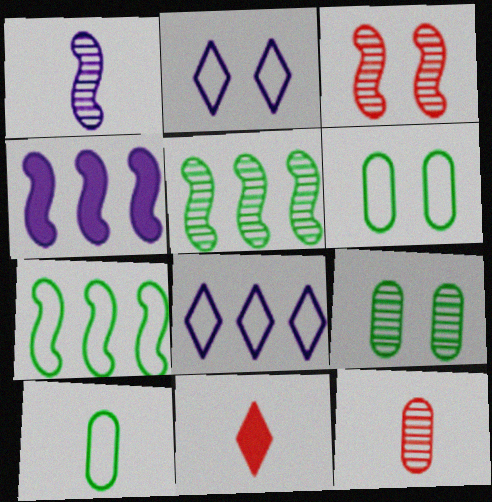[[1, 3, 5], 
[1, 10, 11]]